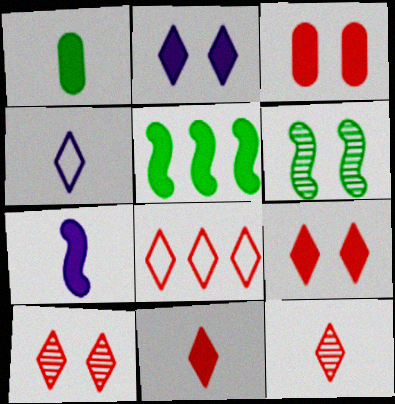[[1, 7, 11], 
[8, 9, 12], 
[8, 10, 11]]